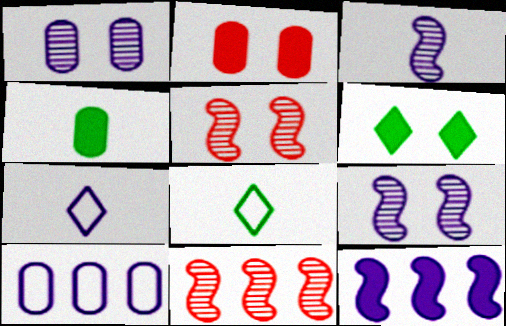[[1, 7, 12]]